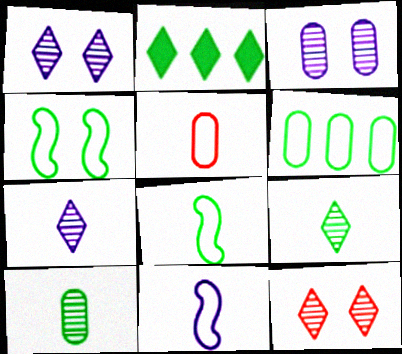[[2, 4, 10]]